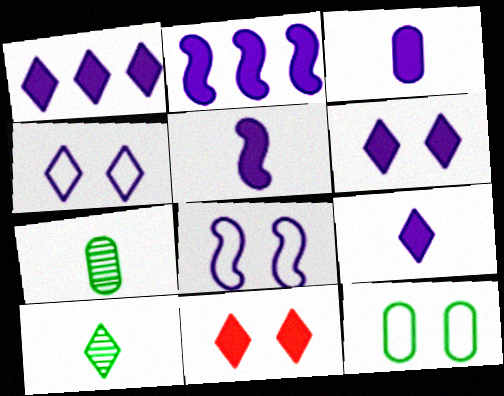[[1, 6, 9], 
[2, 3, 6], 
[3, 5, 9]]